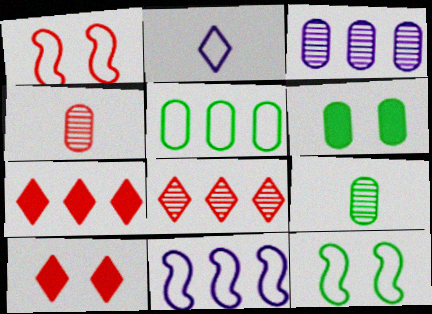[[1, 2, 5], 
[1, 4, 7], 
[5, 6, 9], 
[9, 10, 11]]